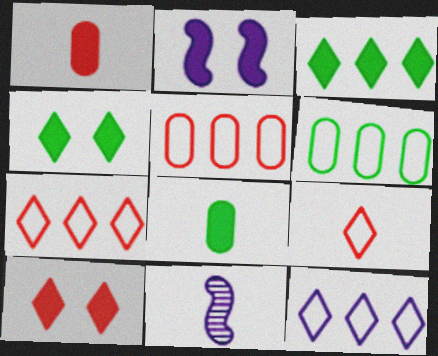[[1, 2, 3], 
[4, 5, 11], 
[6, 10, 11], 
[8, 9, 11]]